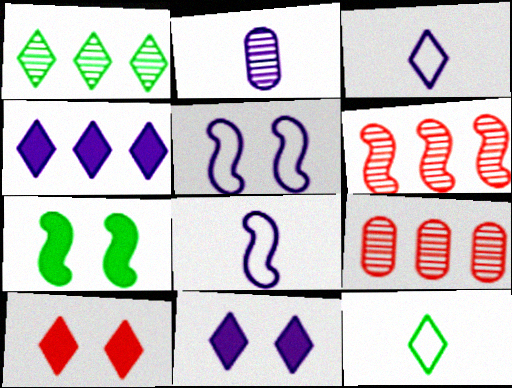[[1, 3, 10], 
[2, 4, 5], 
[3, 7, 9], 
[6, 7, 8]]